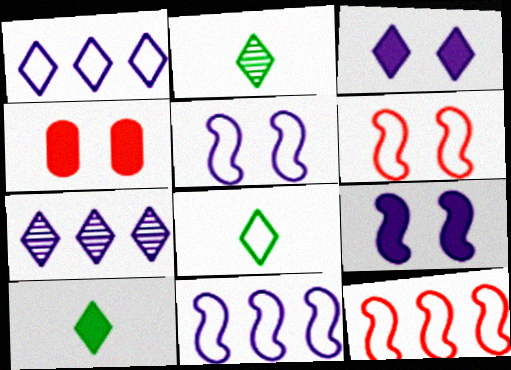[[2, 4, 11], 
[2, 8, 10]]